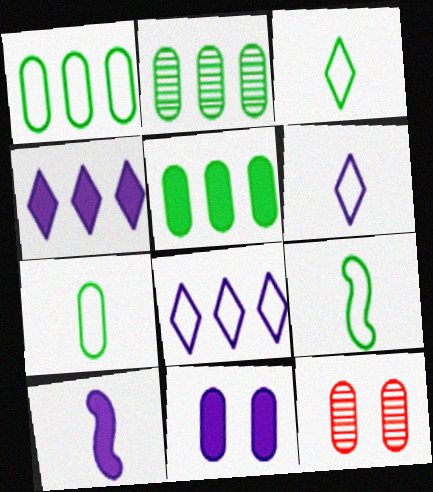[[1, 2, 5], 
[3, 7, 9], 
[4, 9, 12], 
[4, 10, 11]]